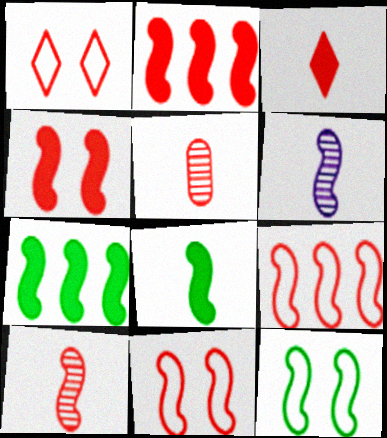[[1, 2, 5], 
[2, 6, 12], 
[2, 10, 11], 
[4, 9, 10], 
[6, 7, 11]]